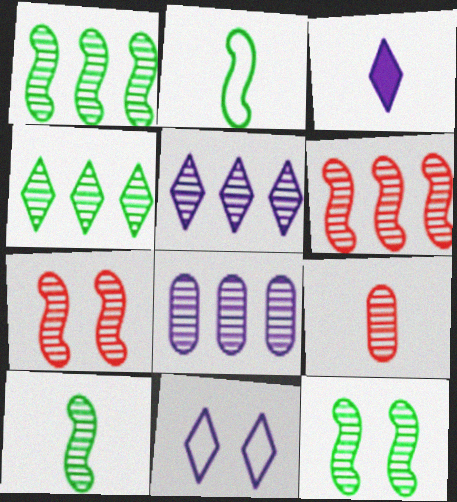[[1, 10, 12], 
[2, 3, 9], 
[3, 5, 11], 
[4, 6, 8], 
[5, 9, 12]]